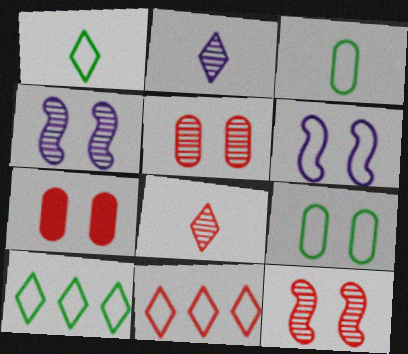[[3, 6, 11]]